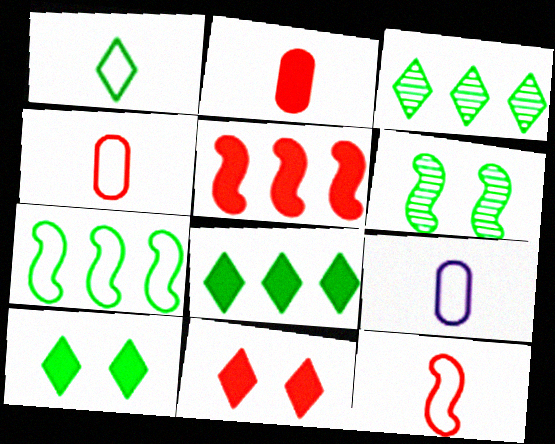[[1, 3, 10], 
[1, 9, 12], 
[2, 5, 11]]